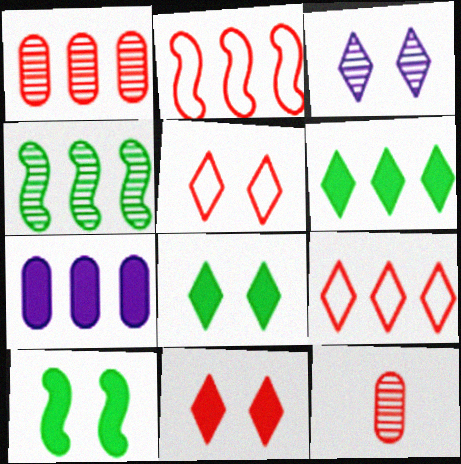[[2, 11, 12], 
[3, 4, 12], 
[3, 5, 8], 
[4, 7, 9]]